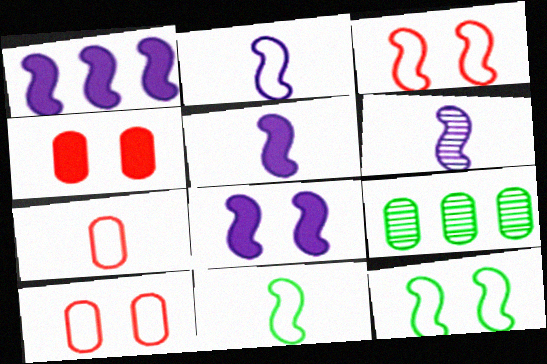[[1, 5, 8], 
[2, 5, 6]]